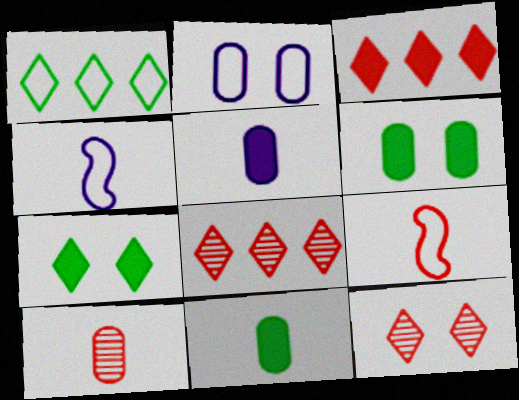[[1, 2, 9], 
[4, 6, 8]]